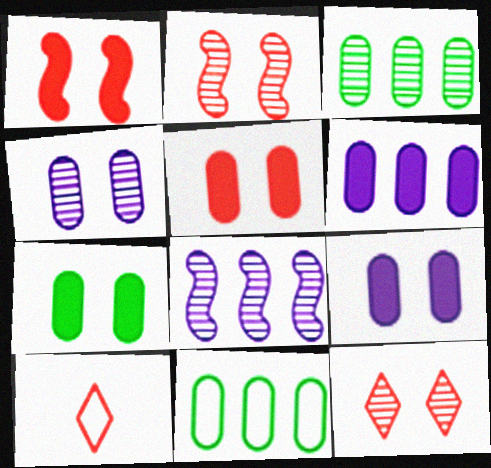[[5, 7, 9], 
[7, 8, 10]]